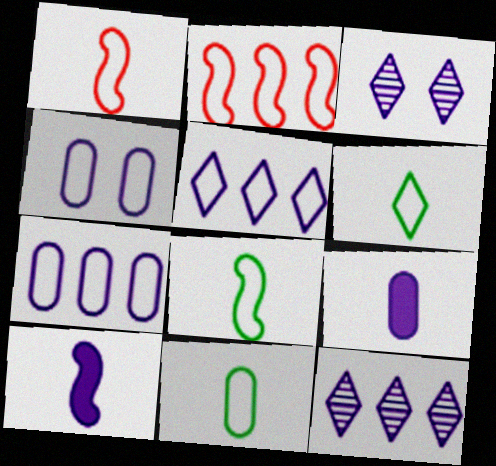[[2, 4, 6], 
[3, 7, 10], 
[4, 10, 12], 
[6, 8, 11]]